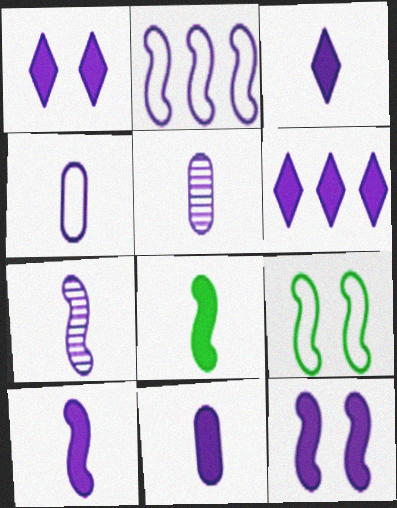[[1, 2, 5], 
[1, 3, 6], 
[2, 7, 12], 
[3, 4, 7], 
[3, 10, 11], 
[4, 5, 11], 
[6, 11, 12]]